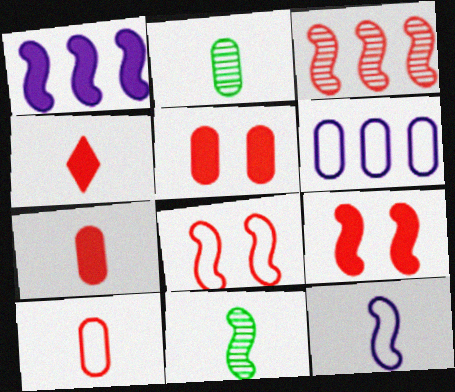[[1, 8, 11], 
[2, 4, 12], 
[2, 5, 6]]